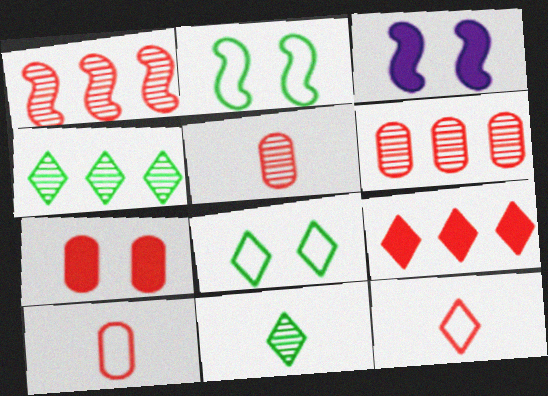[[1, 7, 12], 
[3, 4, 10], 
[6, 7, 10]]